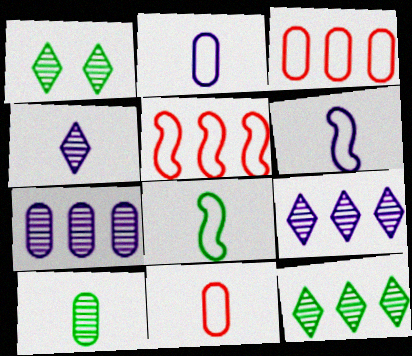[]